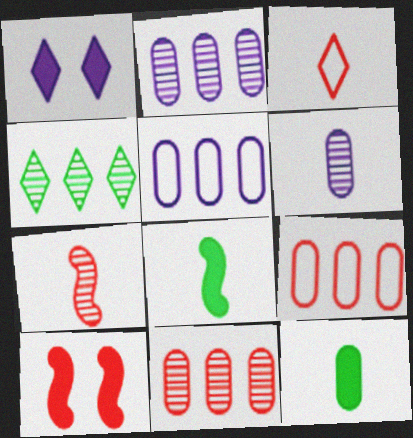[[1, 3, 4], 
[3, 6, 8], 
[3, 10, 11]]